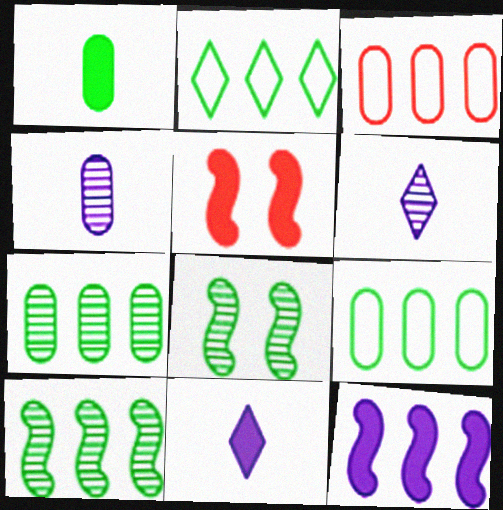[[1, 2, 8], 
[2, 4, 5], 
[3, 8, 11], 
[5, 6, 9]]